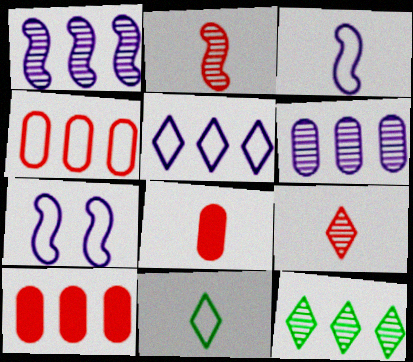[[4, 7, 11], 
[7, 8, 12]]